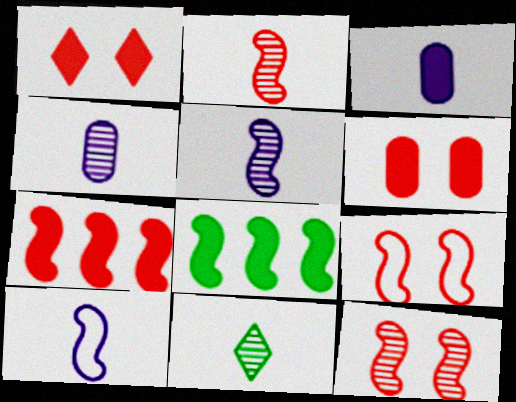[[1, 3, 8], 
[2, 4, 11], 
[2, 7, 9], 
[5, 8, 9], 
[8, 10, 12]]